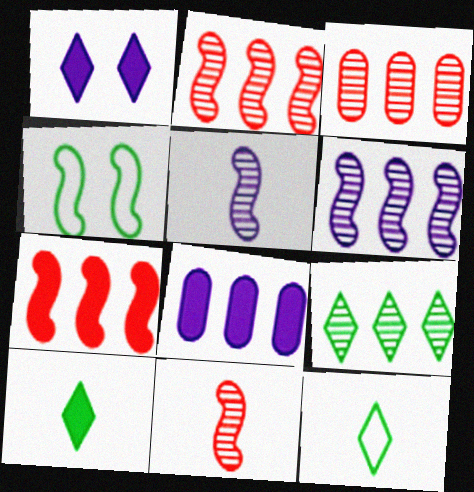[[3, 6, 9], 
[4, 5, 7]]